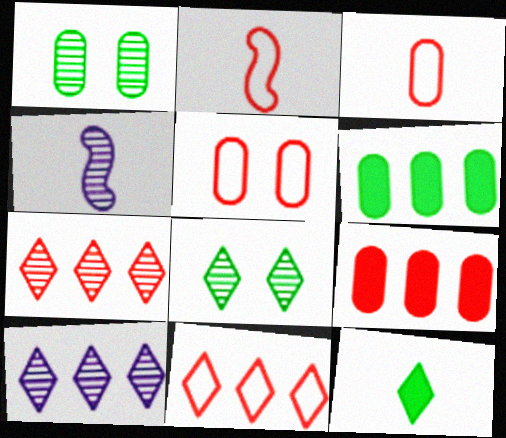[[1, 4, 7], 
[2, 5, 11], 
[3, 4, 12]]